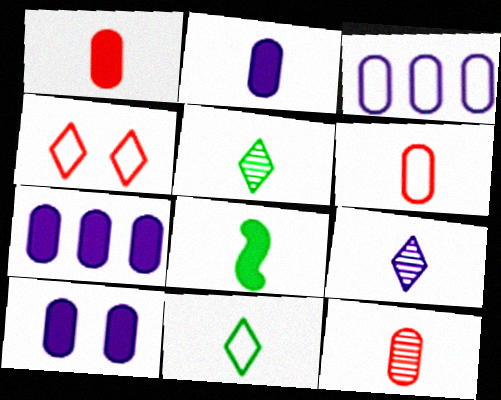[[1, 6, 12], 
[2, 7, 10], 
[6, 8, 9]]